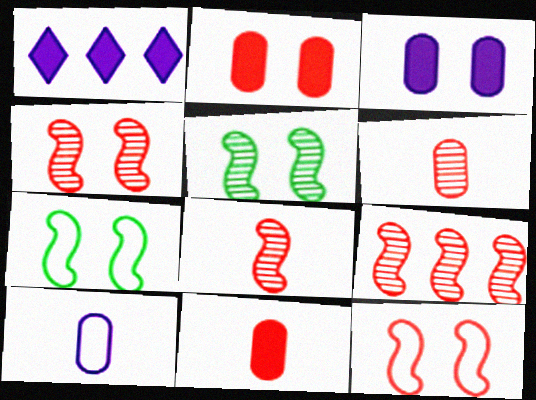[[1, 6, 7], 
[4, 8, 9]]